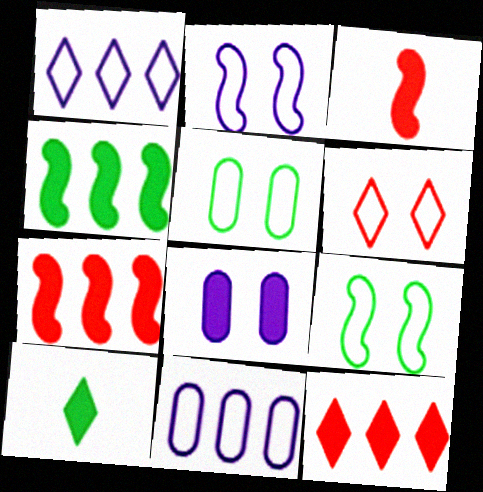[[2, 5, 6], 
[7, 8, 10]]